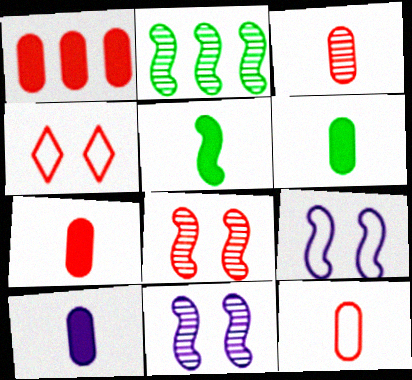[[2, 4, 10], 
[3, 7, 12], 
[6, 7, 10]]